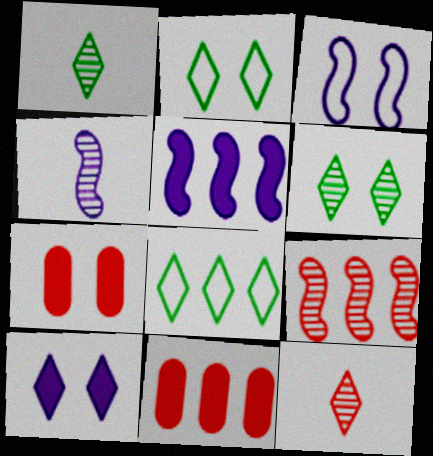[[1, 3, 11], 
[2, 4, 11], 
[3, 4, 5], 
[3, 6, 7], 
[4, 7, 8], 
[8, 10, 12]]